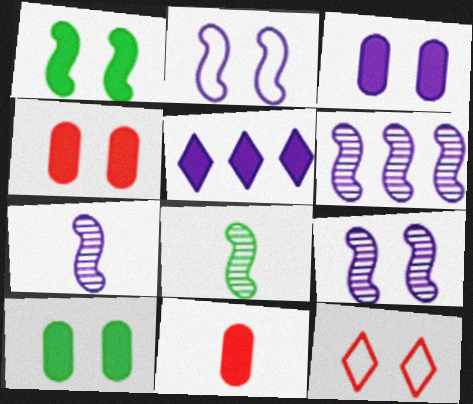[[1, 5, 11], 
[3, 4, 10], 
[6, 7, 9], 
[9, 10, 12]]